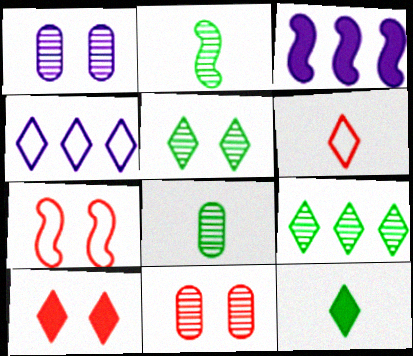[[2, 3, 7], 
[7, 10, 11]]